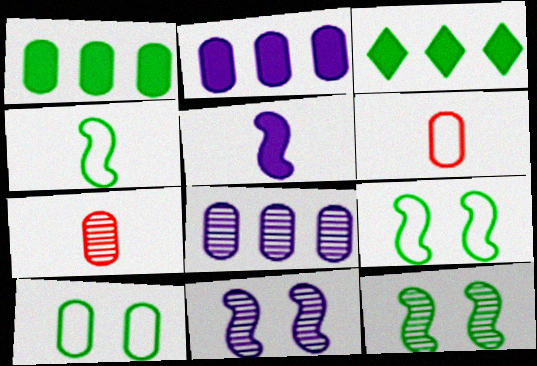[[2, 7, 10], 
[3, 6, 11]]